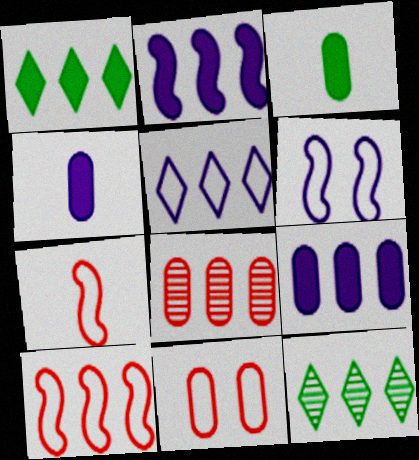[[9, 10, 12]]